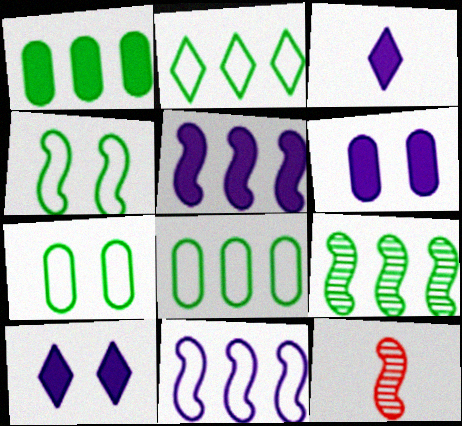[[1, 2, 9], 
[2, 6, 12], 
[3, 5, 6], 
[4, 5, 12], 
[8, 10, 12]]